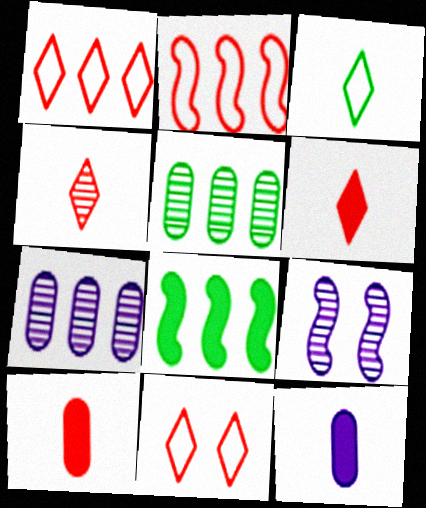[[1, 7, 8], 
[4, 5, 9]]